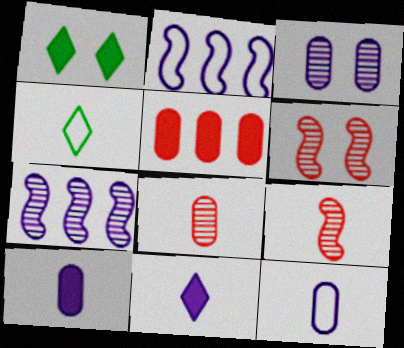[[1, 2, 8], 
[2, 3, 11], 
[4, 9, 10]]